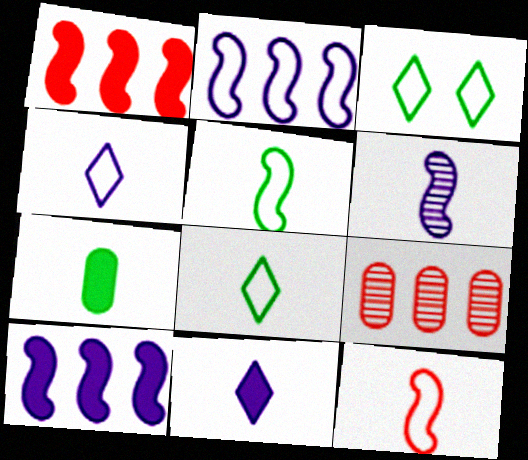[]